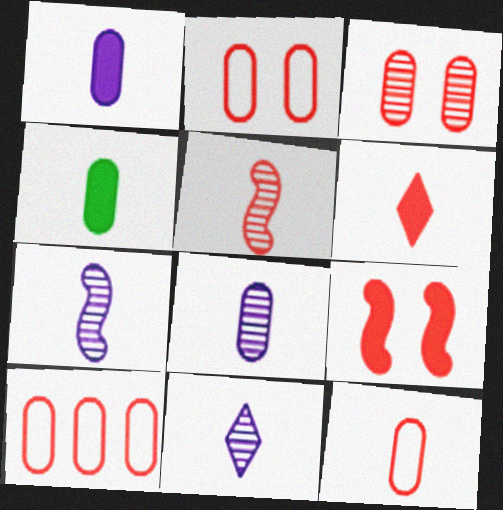[[2, 10, 12], 
[4, 8, 12], 
[5, 6, 12], 
[7, 8, 11]]